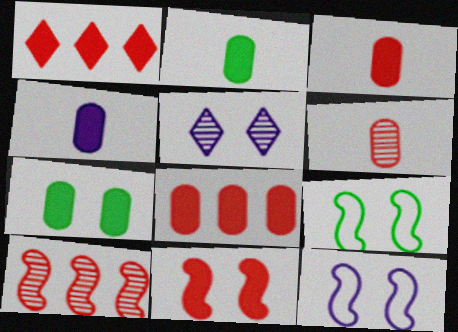[[1, 3, 11], 
[2, 3, 4], 
[4, 7, 8]]